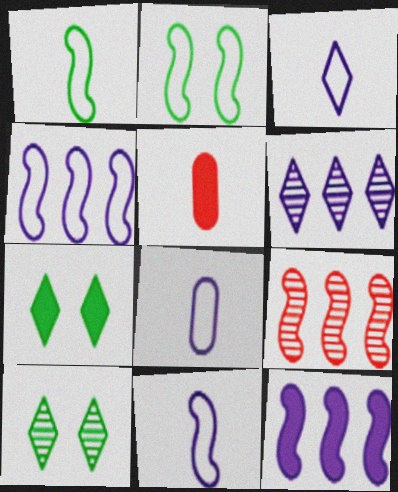[[2, 5, 6], 
[3, 8, 11], 
[4, 5, 10], 
[5, 7, 12], 
[7, 8, 9]]